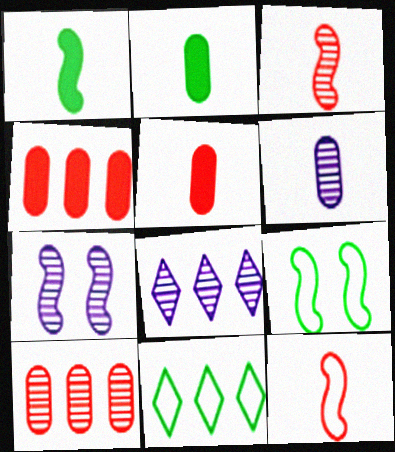[[5, 7, 11], 
[5, 8, 9], 
[6, 7, 8]]